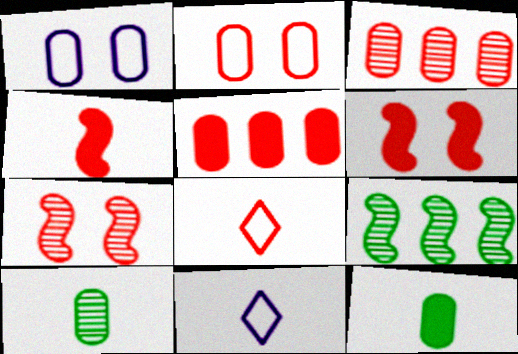[[1, 3, 12], 
[1, 5, 10], 
[3, 6, 8], 
[4, 10, 11], 
[5, 7, 8]]